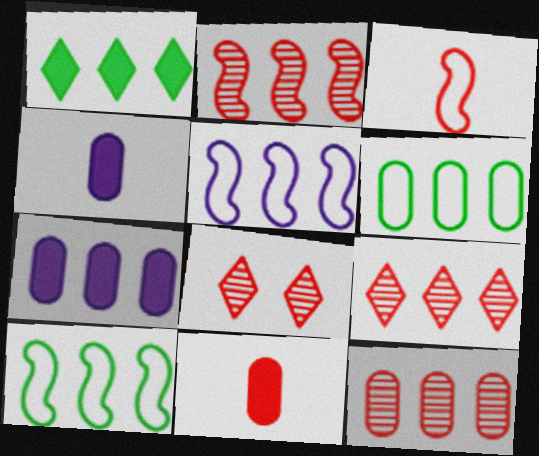[[1, 5, 12], 
[2, 9, 12], 
[4, 8, 10], 
[6, 7, 12], 
[7, 9, 10]]